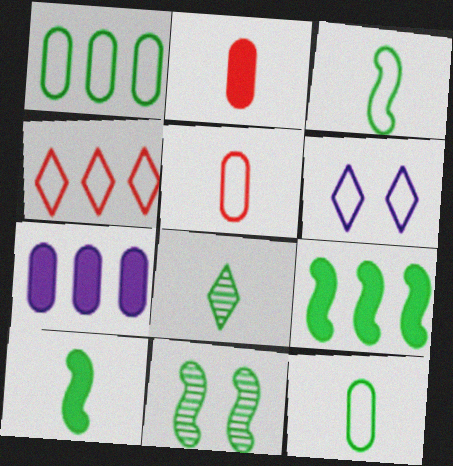[[3, 9, 11], 
[8, 10, 12]]